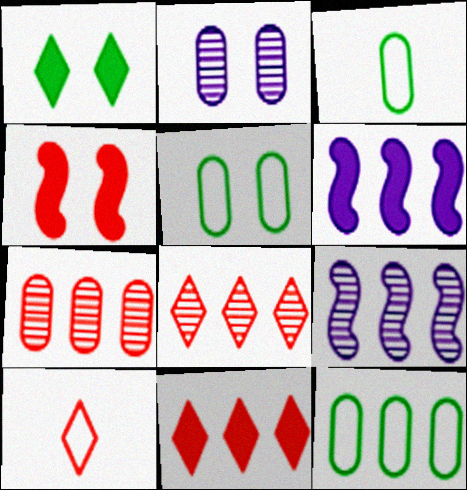[[3, 5, 12], 
[4, 7, 10], 
[6, 8, 12], 
[9, 11, 12]]